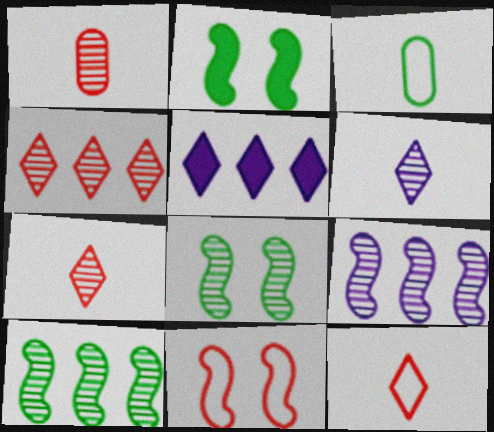[]